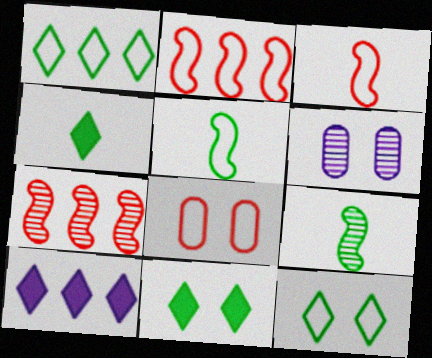[[2, 4, 6], 
[8, 9, 10]]